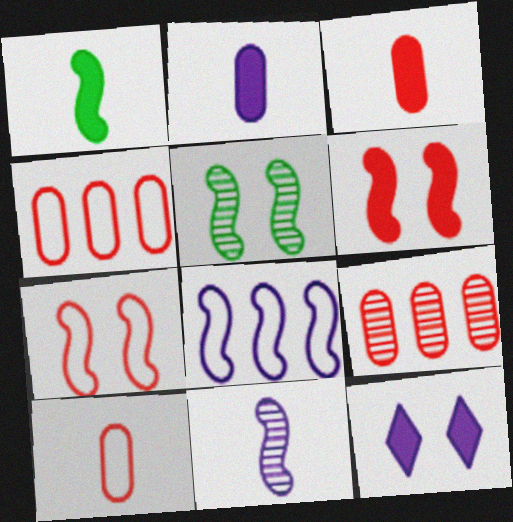[]